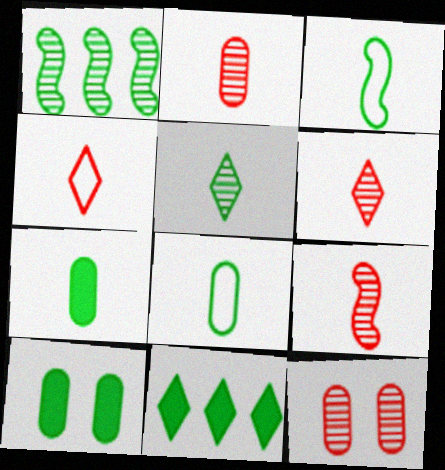[[2, 6, 9], 
[3, 5, 7]]